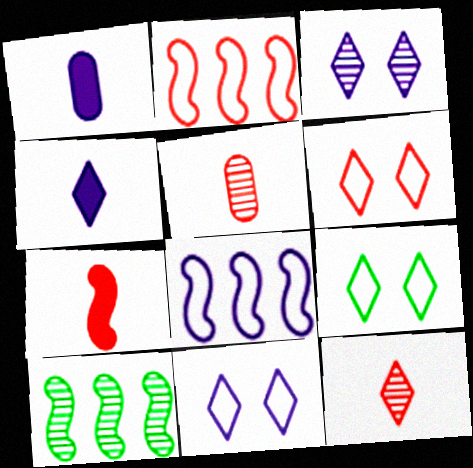[[1, 3, 8], 
[1, 6, 10], 
[3, 5, 10], 
[6, 9, 11]]